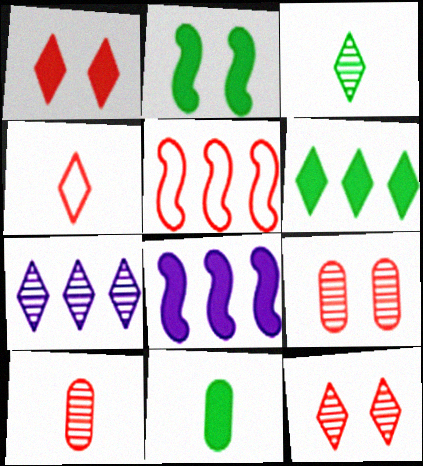[[1, 5, 10], 
[1, 8, 11], 
[2, 6, 11], 
[3, 7, 12]]